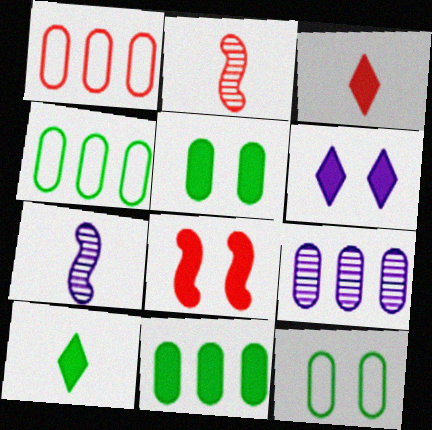[[1, 9, 11], 
[2, 4, 6], 
[5, 6, 8]]